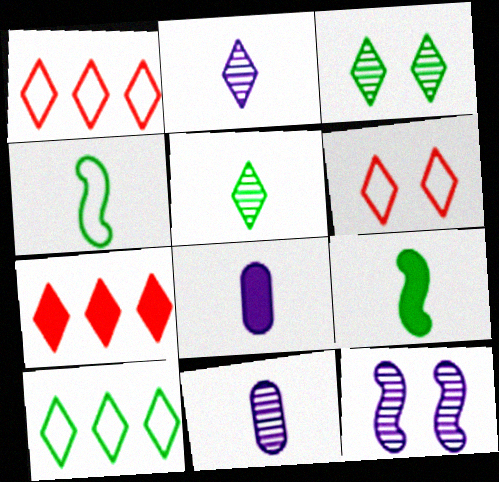[]